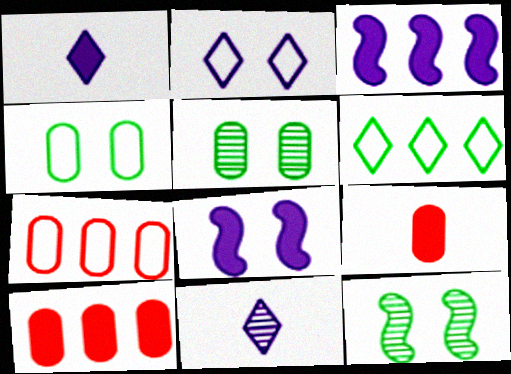[[1, 7, 12]]